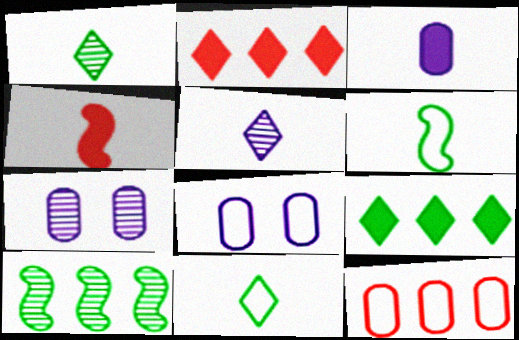[[2, 6, 7]]